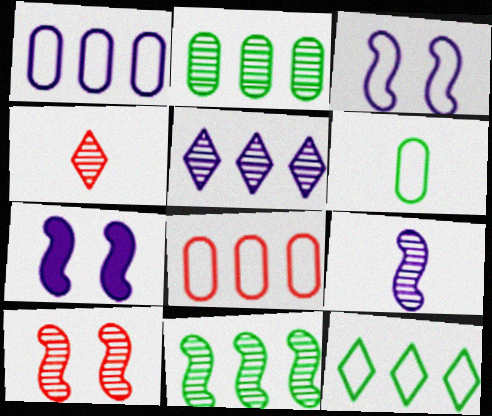[[9, 10, 11]]